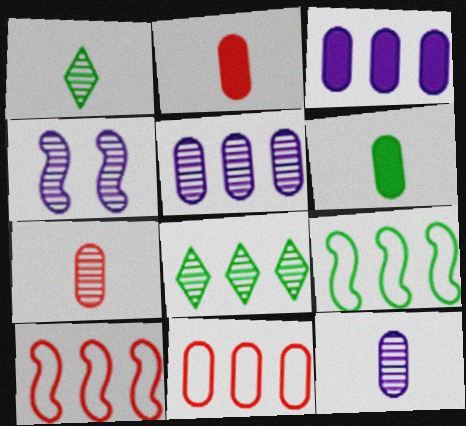[[3, 8, 10], 
[4, 7, 8]]